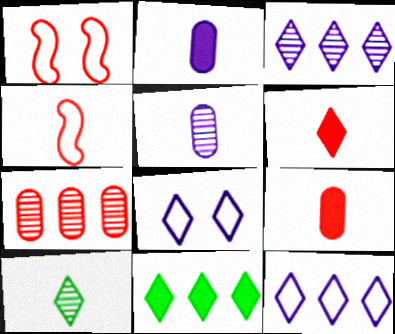[[1, 5, 11], 
[1, 6, 7], 
[2, 4, 10]]